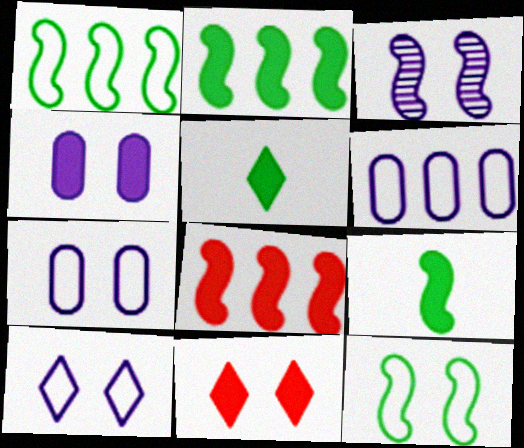[[3, 4, 10], 
[4, 5, 8]]